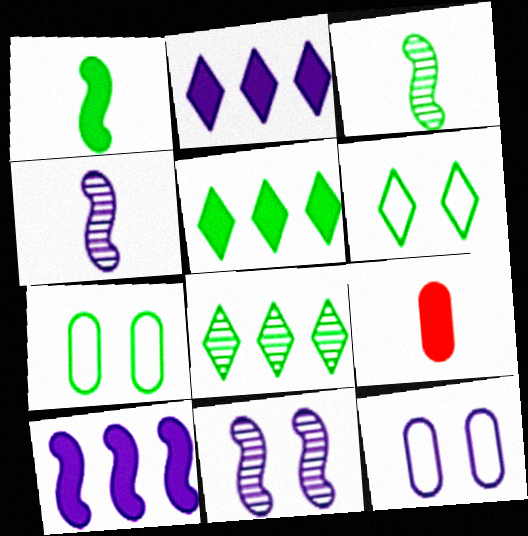[[1, 7, 8], 
[2, 4, 12], 
[3, 5, 7]]